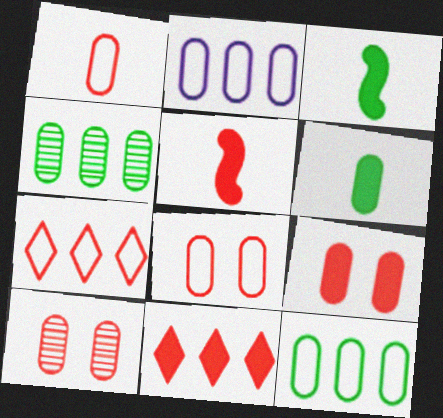[[2, 6, 10], 
[5, 7, 10], 
[5, 9, 11], 
[8, 9, 10]]